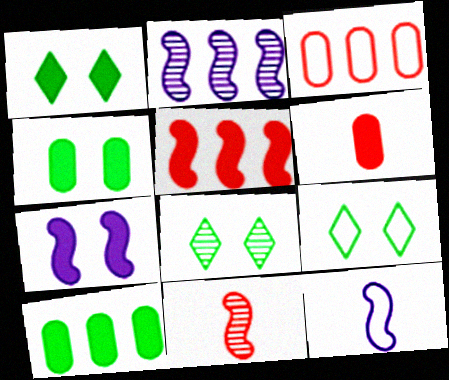[[1, 8, 9], 
[2, 6, 9], 
[2, 7, 12], 
[3, 9, 12]]